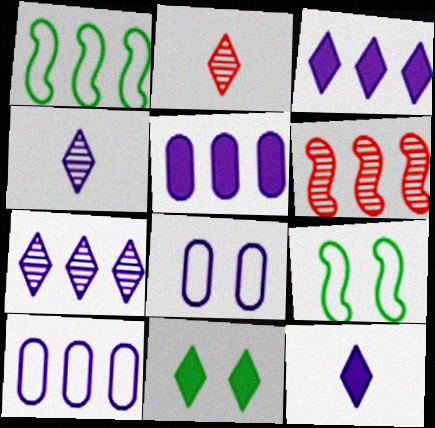[[2, 5, 9]]